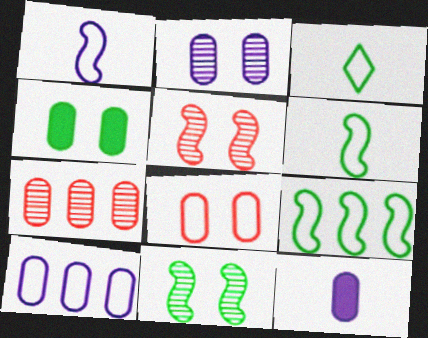[[2, 4, 8], 
[2, 10, 12]]